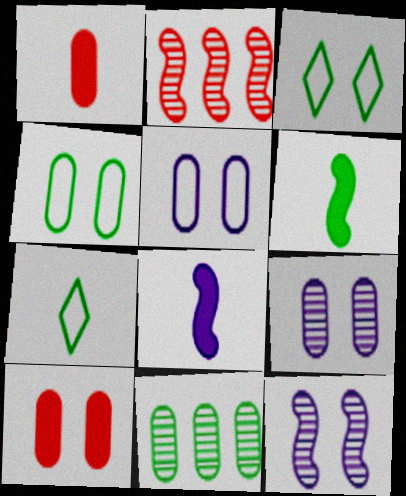[[1, 5, 11], 
[3, 6, 11], 
[3, 10, 12], 
[4, 9, 10]]